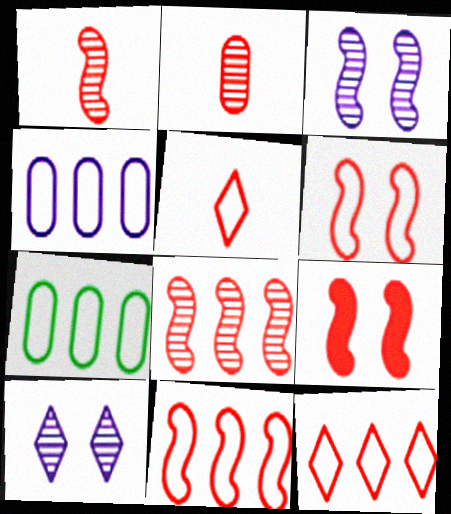[[1, 9, 11], 
[2, 9, 12]]